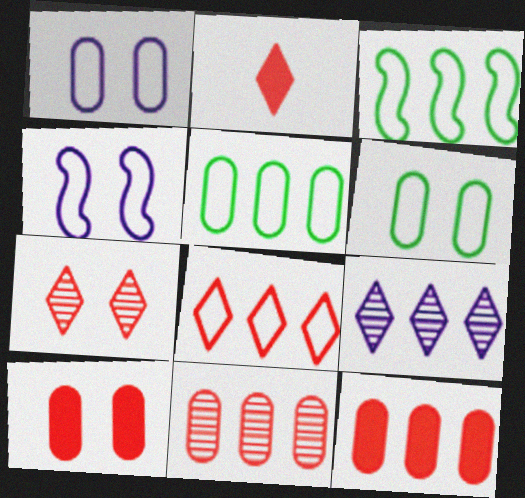[[2, 7, 8], 
[3, 9, 12]]